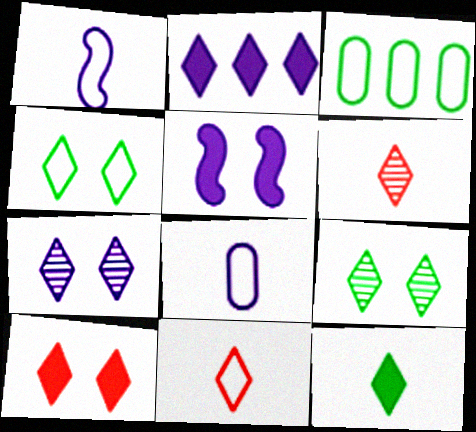[[2, 4, 6], 
[2, 9, 11], 
[2, 10, 12], 
[3, 5, 6], 
[4, 7, 10]]